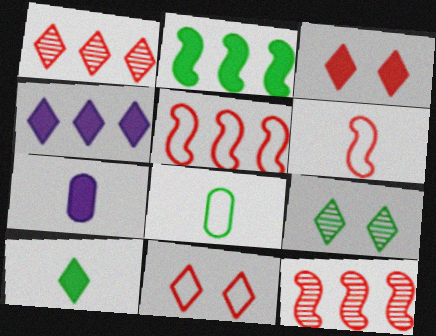[[2, 3, 7], 
[2, 8, 9], 
[3, 4, 10], 
[5, 7, 9]]